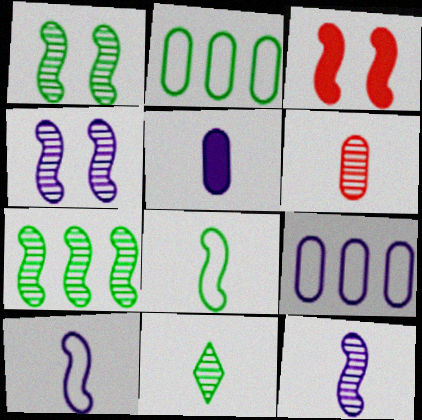[[3, 7, 10], 
[3, 9, 11], 
[6, 11, 12]]